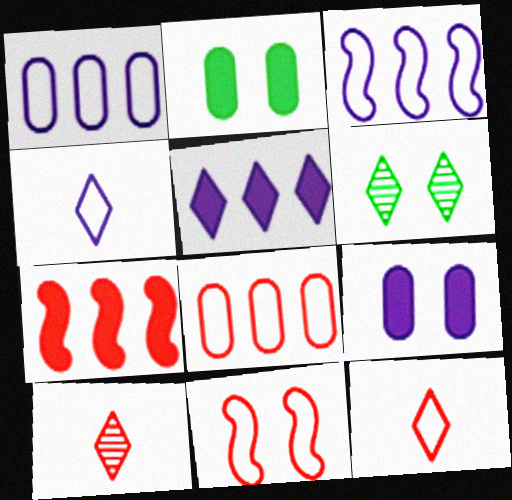[[2, 3, 10], 
[5, 6, 12], 
[6, 9, 11], 
[8, 11, 12]]